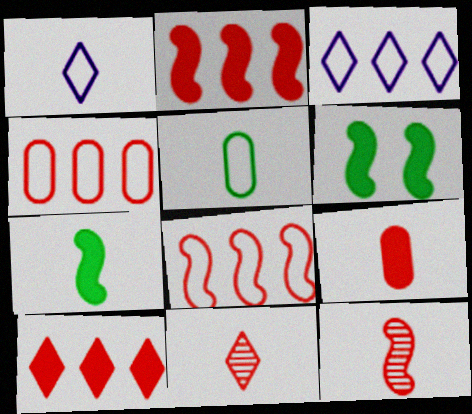[]